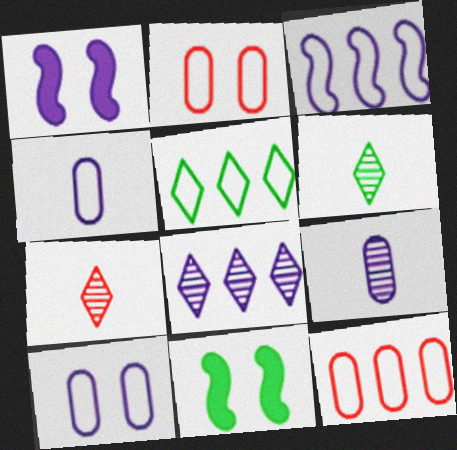[[1, 4, 8], 
[1, 6, 12], 
[3, 5, 12]]